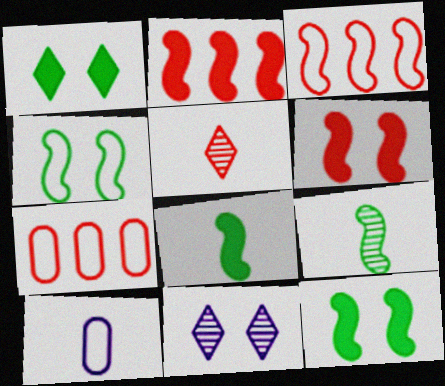[[5, 6, 7], 
[5, 8, 10], 
[7, 8, 11]]